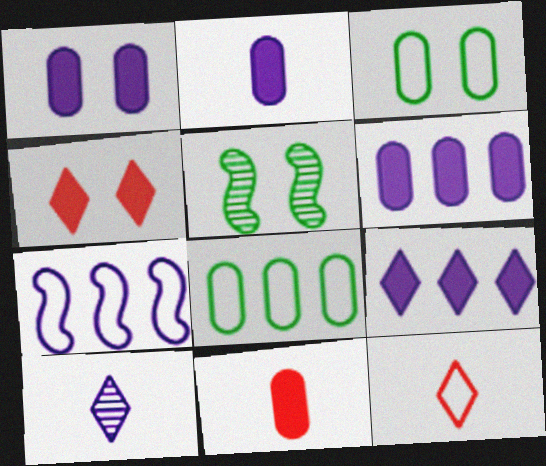[[1, 2, 6], 
[1, 7, 10], 
[3, 7, 12], 
[5, 6, 12]]